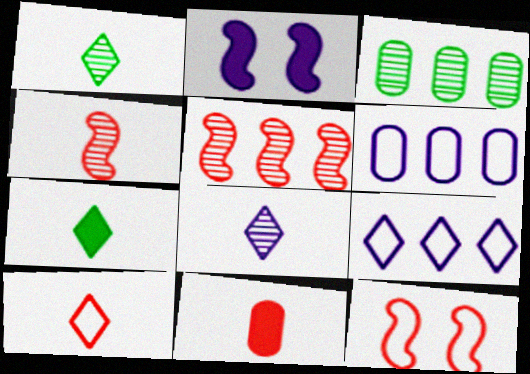[[2, 3, 10], 
[2, 6, 8], 
[4, 10, 11], 
[7, 8, 10]]